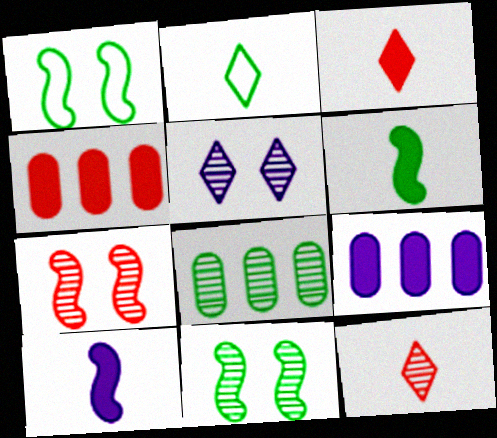[[1, 9, 12], 
[2, 7, 9]]